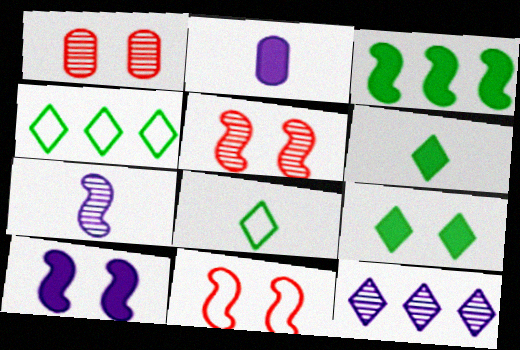[[2, 4, 5], 
[3, 7, 11]]